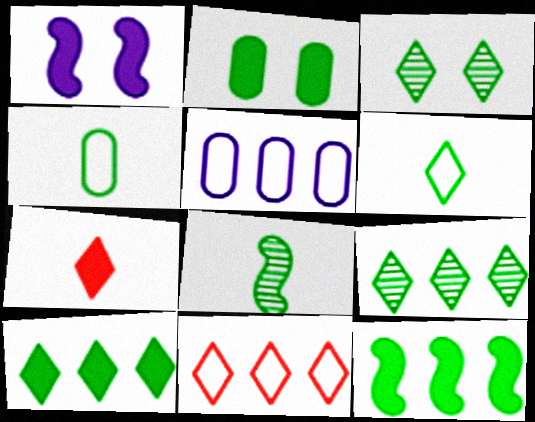[[3, 4, 12], 
[3, 6, 10]]